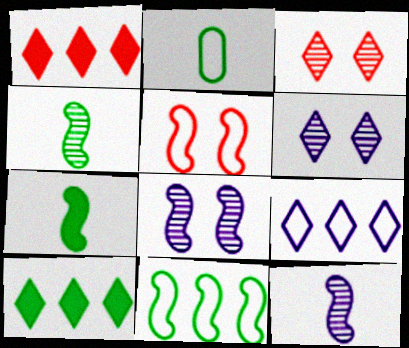[[1, 2, 8], 
[2, 5, 9]]